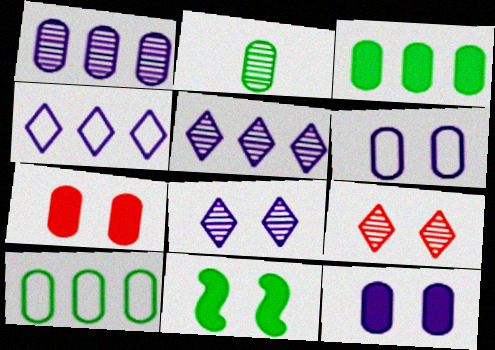[[6, 9, 11]]